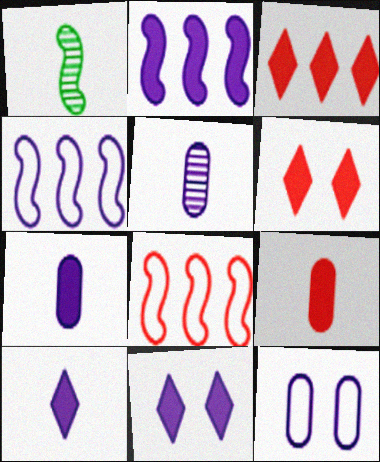[[1, 3, 12], 
[2, 7, 11], 
[4, 5, 11]]